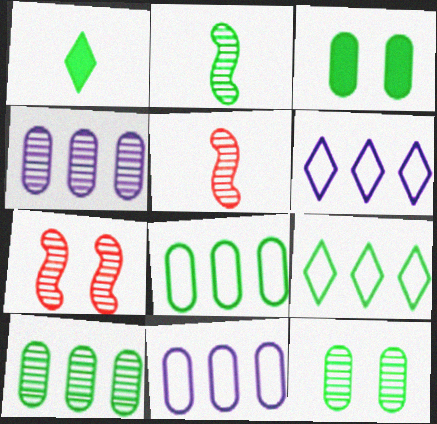[[1, 7, 11], 
[2, 3, 9], 
[3, 5, 6]]